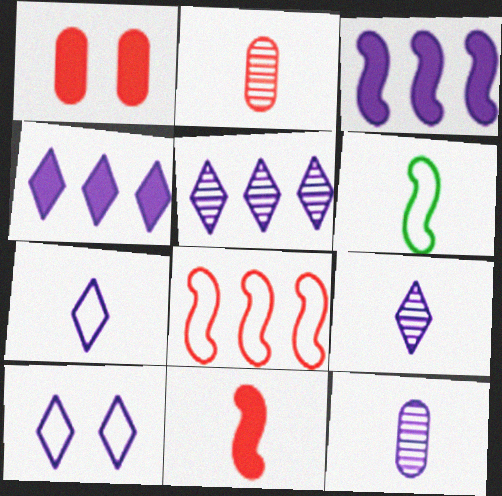[[1, 5, 6], 
[3, 10, 12], 
[4, 9, 10]]